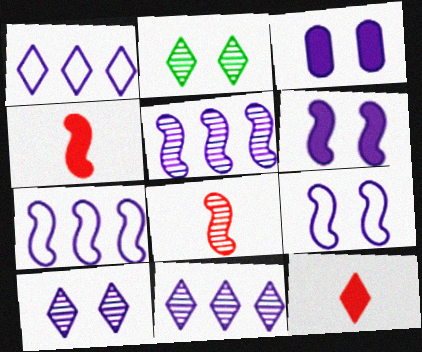[[1, 2, 12], 
[3, 9, 10]]